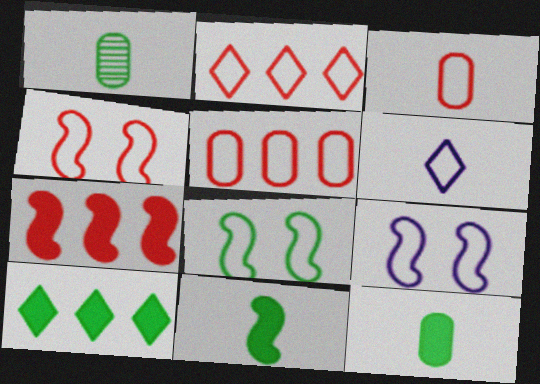[[1, 8, 10], 
[2, 3, 4], 
[4, 8, 9], 
[5, 6, 8]]